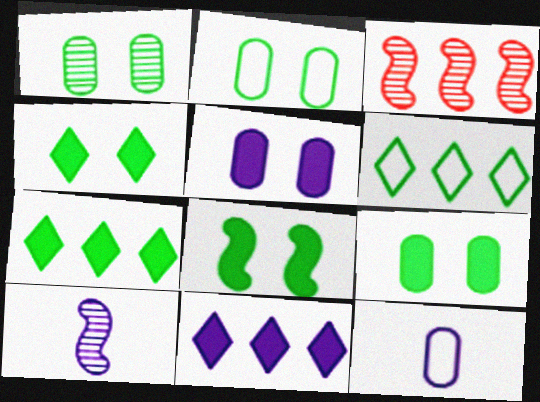[[1, 2, 9], 
[3, 4, 12], 
[4, 8, 9]]